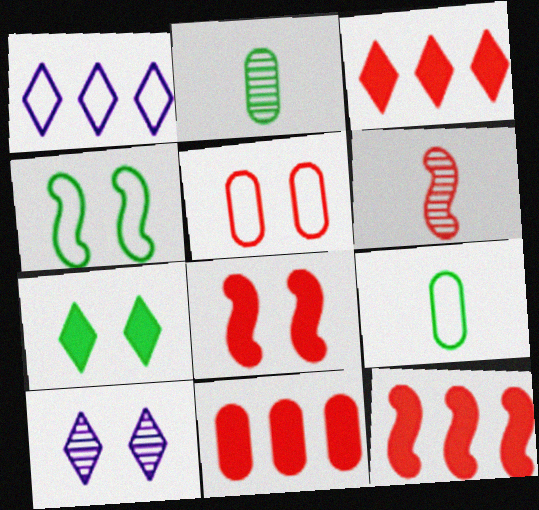[[1, 2, 8], 
[3, 5, 6], 
[3, 11, 12], 
[9, 10, 12]]